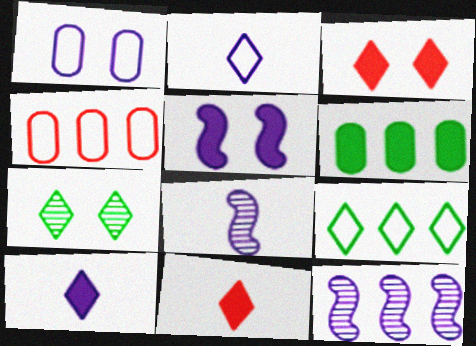[[1, 10, 12], 
[5, 6, 11]]